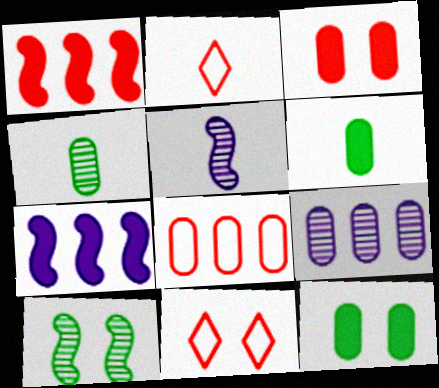[[2, 5, 6], 
[4, 7, 11]]